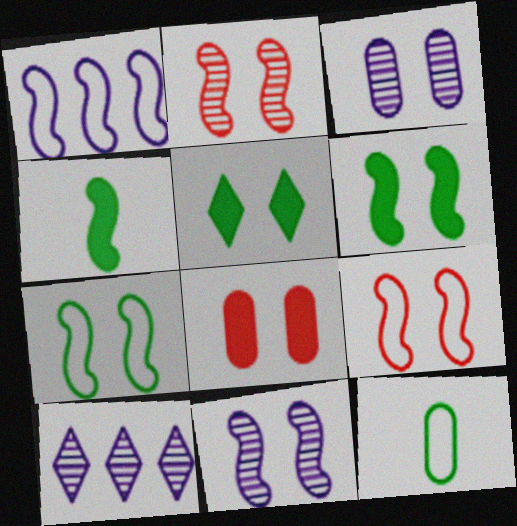[[1, 2, 4], 
[3, 5, 9], 
[6, 9, 11]]